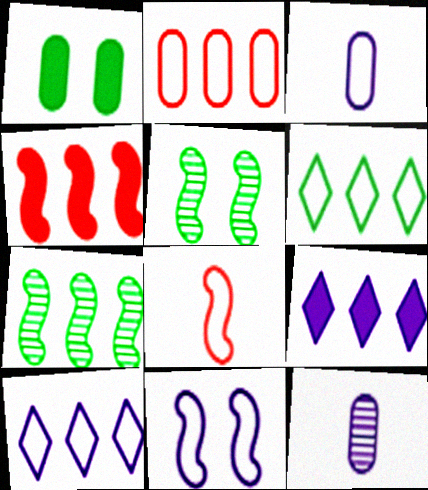[[1, 2, 12], 
[2, 7, 9], 
[3, 10, 11], 
[9, 11, 12]]